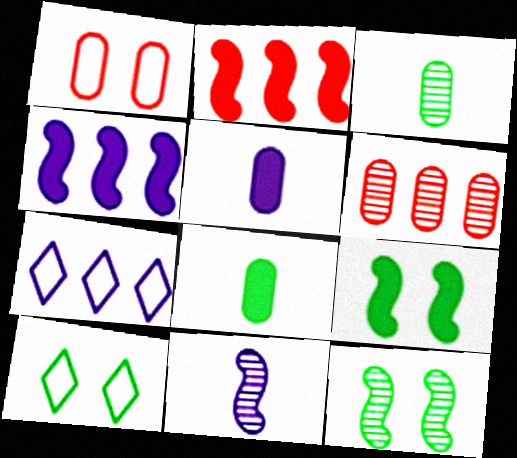[]